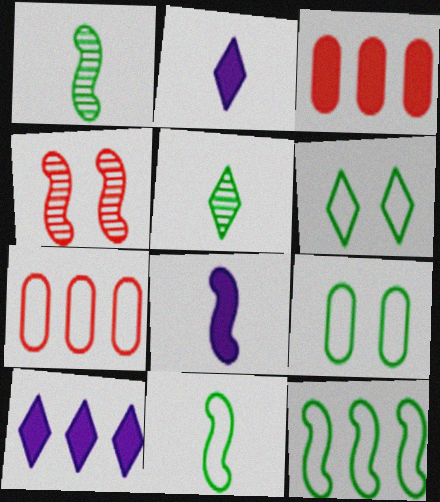[[4, 8, 12]]